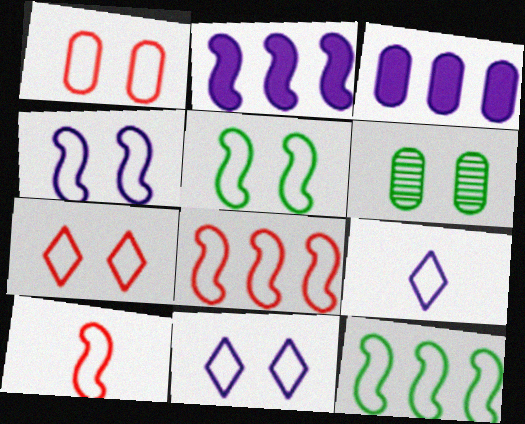[[1, 5, 11], 
[1, 9, 12], 
[4, 10, 12]]